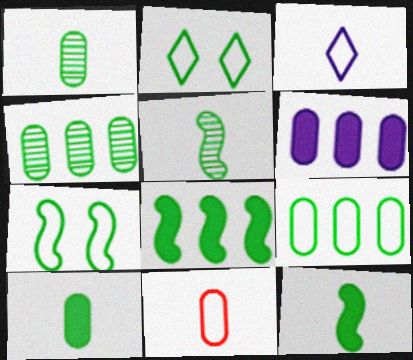[[1, 2, 8], 
[2, 4, 12], 
[5, 7, 8]]